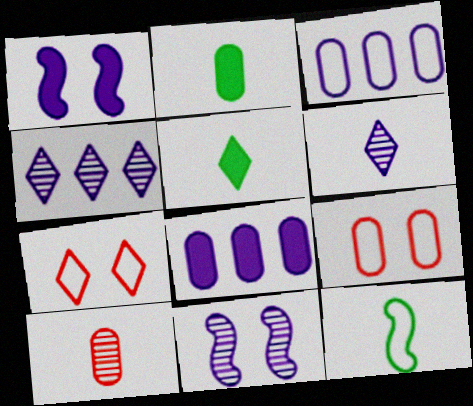[[1, 3, 6], 
[3, 7, 12], 
[4, 5, 7]]